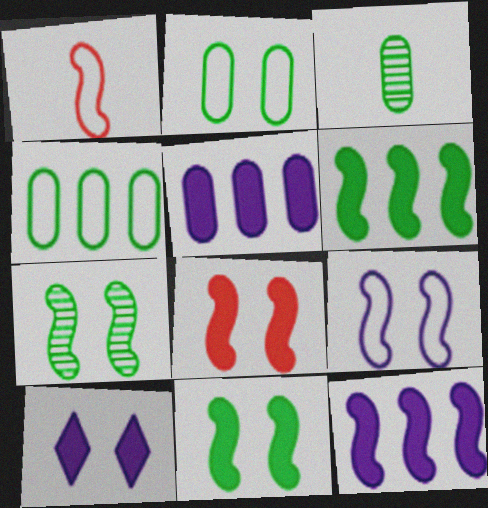[[1, 7, 12], 
[7, 8, 9]]